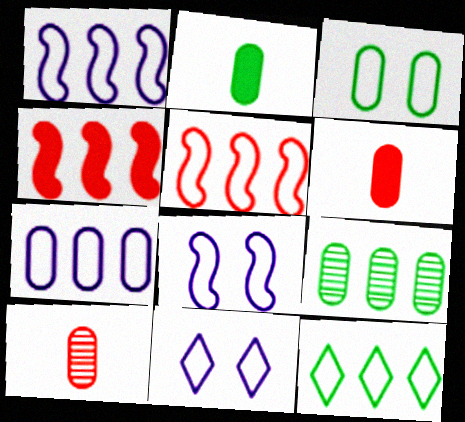[[2, 3, 9], 
[5, 7, 12]]